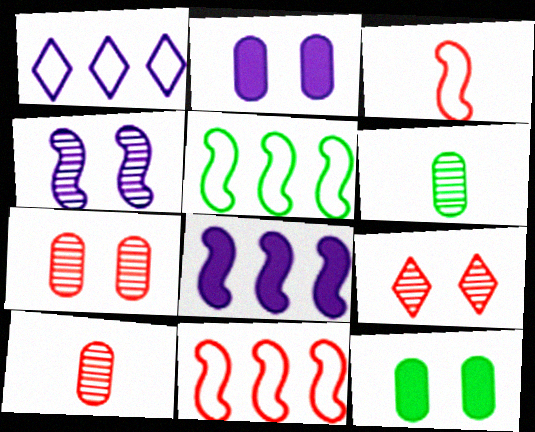[]